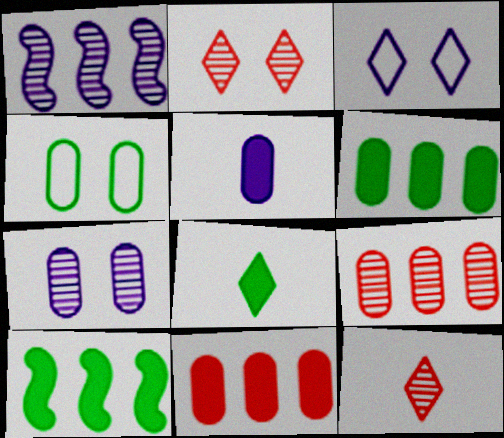[[1, 3, 5], 
[4, 5, 9]]